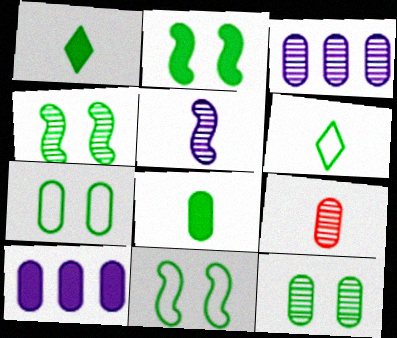[[2, 4, 11], 
[3, 9, 12], 
[7, 9, 10]]